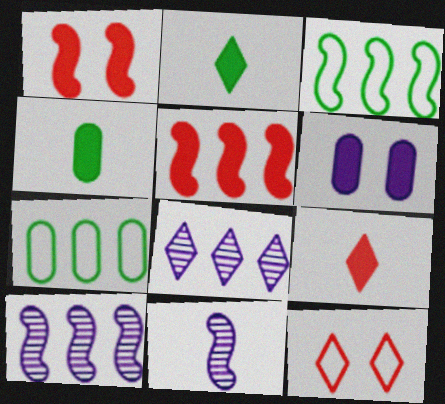[[1, 3, 11], 
[2, 5, 6], 
[2, 8, 12], 
[3, 5, 10], 
[4, 10, 12], 
[5, 7, 8]]